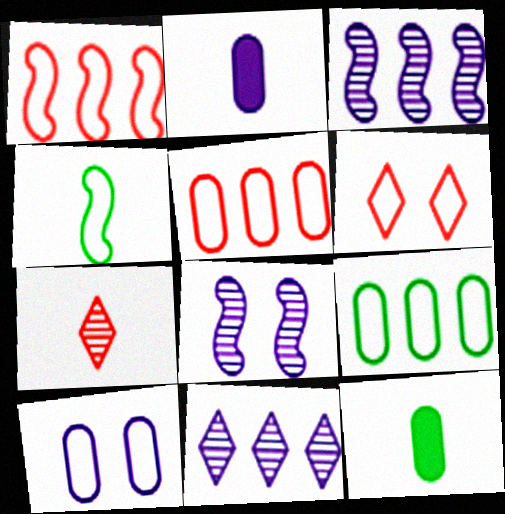[[2, 4, 7], 
[3, 6, 12]]